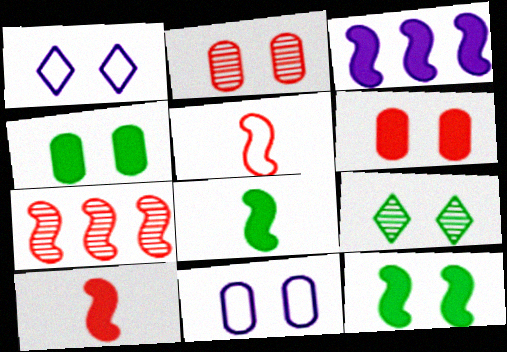[[1, 2, 12], 
[2, 4, 11], 
[3, 10, 12]]